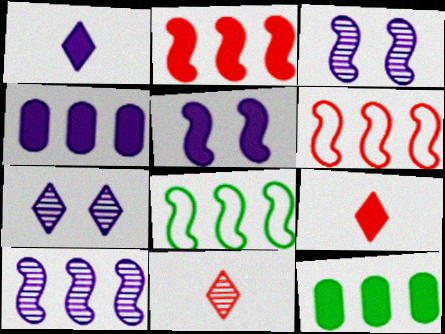[[1, 4, 5], 
[2, 8, 10], 
[5, 9, 12]]